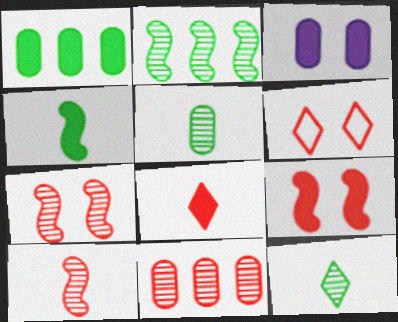[]